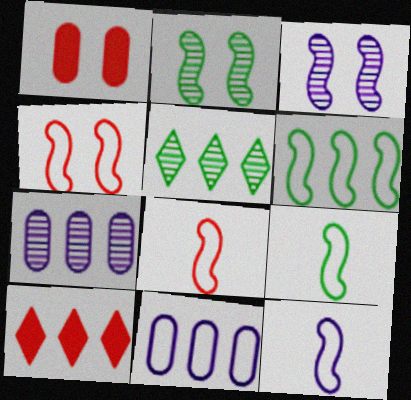[[1, 5, 12], 
[4, 6, 12], 
[6, 7, 10], 
[8, 9, 12]]